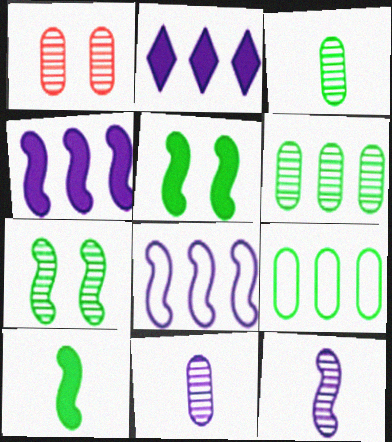[[1, 6, 11]]